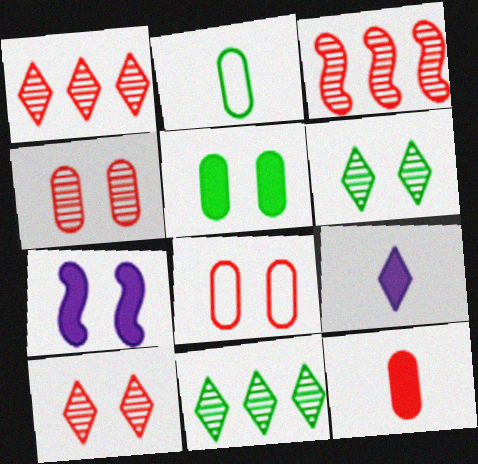[[1, 2, 7], 
[6, 7, 8]]